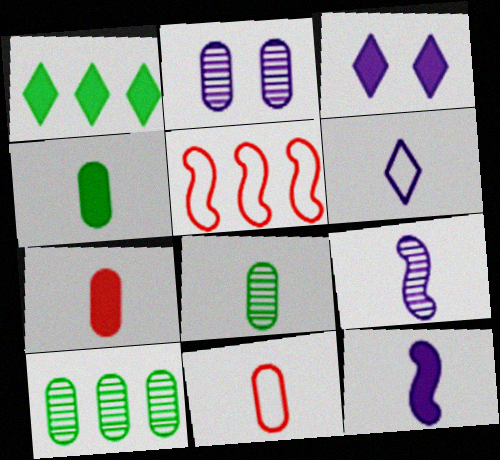[[3, 5, 8]]